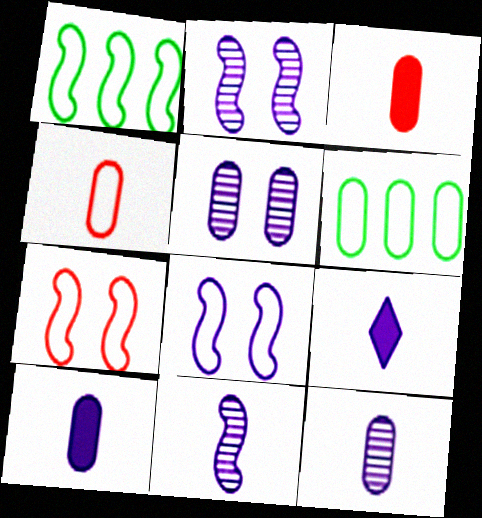[[3, 5, 6]]